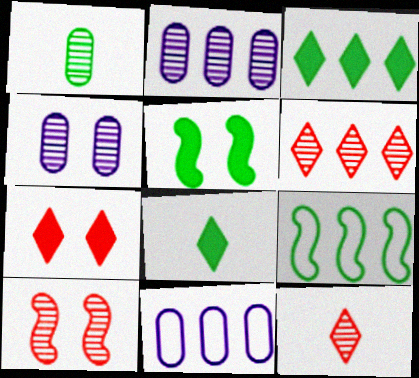[[5, 11, 12], 
[8, 10, 11]]